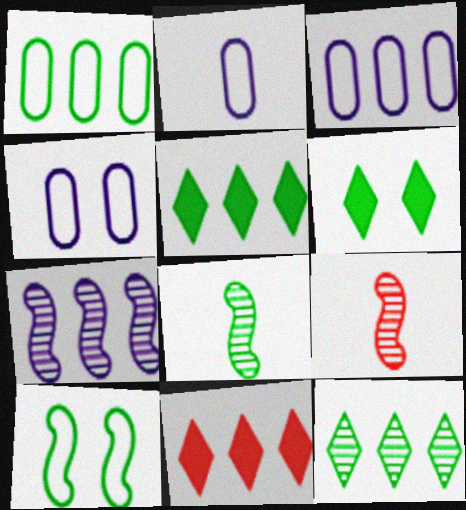[[1, 6, 8], 
[1, 7, 11], 
[2, 3, 4], 
[3, 6, 9], 
[4, 5, 9], 
[4, 8, 11]]